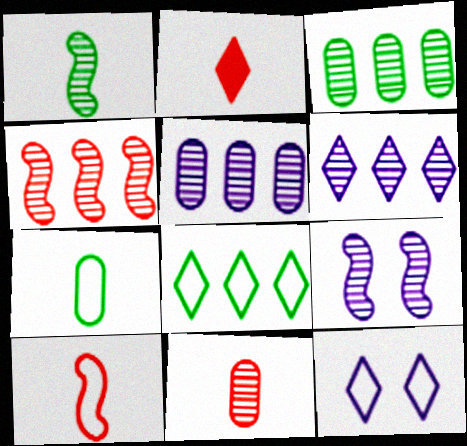[[1, 4, 9], 
[2, 10, 11], 
[3, 4, 6]]